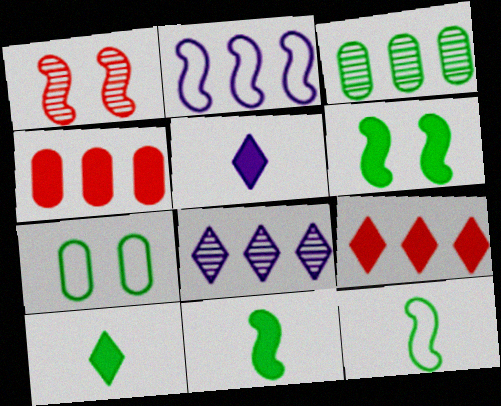[[1, 2, 11], 
[2, 3, 9], 
[4, 5, 6]]